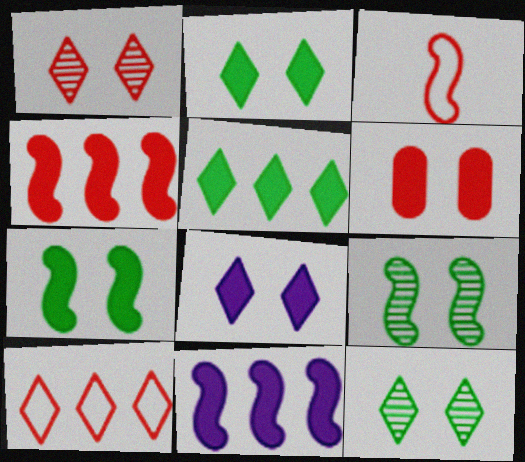[[3, 9, 11], 
[6, 7, 8]]